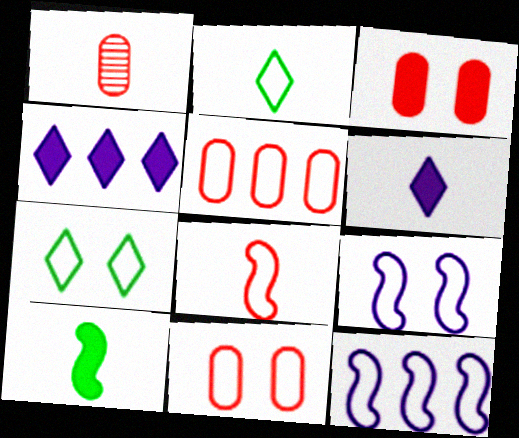[[1, 3, 5], 
[2, 5, 9], 
[2, 11, 12], 
[3, 4, 10], 
[7, 9, 11]]